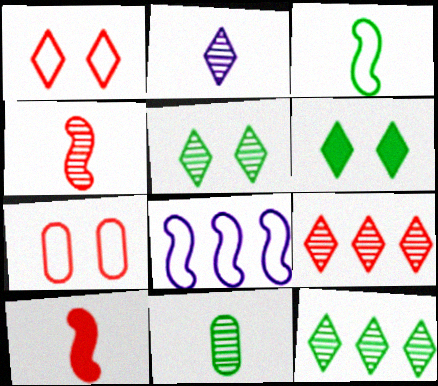[[2, 4, 11], 
[2, 5, 9], 
[7, 9, 10]]